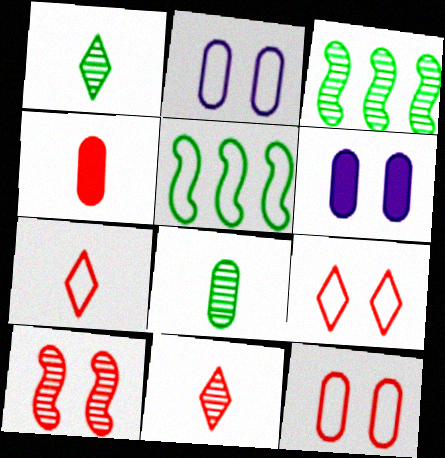[[2, 5, 7], 
[3, 6, 7], 
[5, 6, 11]]